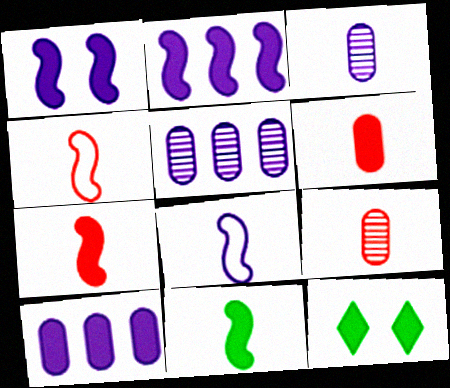[[2, 6, 12], 
[4, 5, 12], 
[7, 10, 12]]